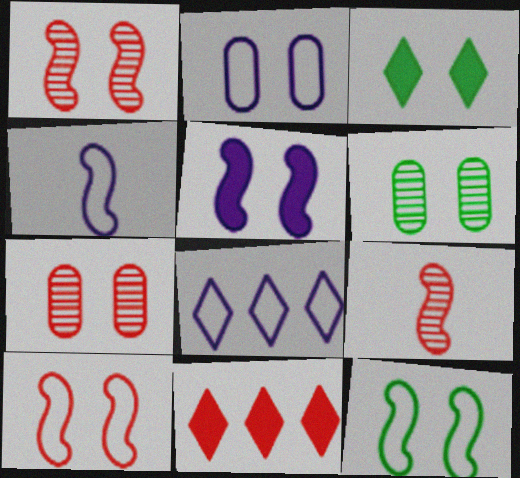[[1, 2, 3], 
[1, 5, 12], 
[2, 4, 8], 
[3, 6, 12], 
[4, 6, 11]]